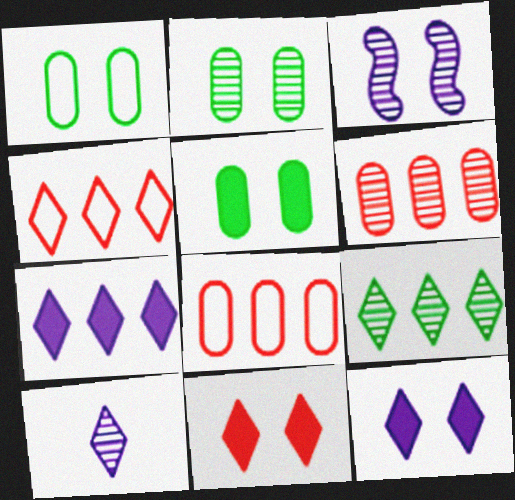[[1, 2, 5], 
[1, 3, 11], 
[4, 7, 9]]